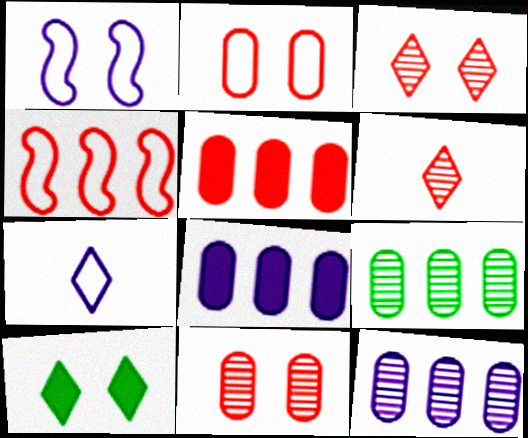[[1, 10, 11]]